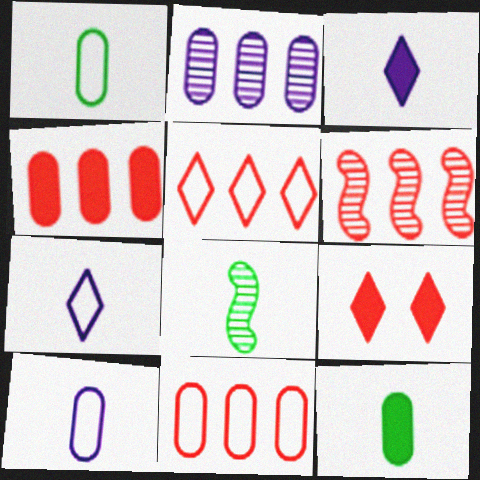[[4, 5, 6]]